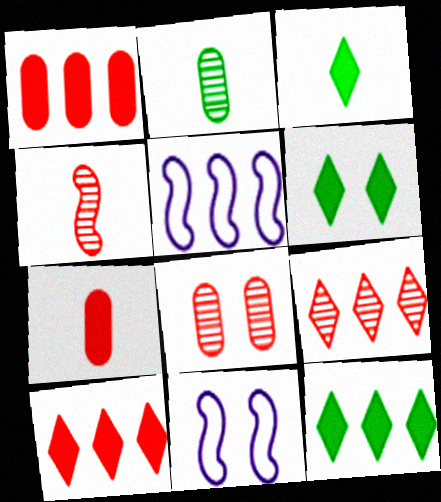[[2, 10, 11], 
[3, 5, 8], 
[3, 6, 12], 
[4, 8, 9], 
[6, 8, 11]]